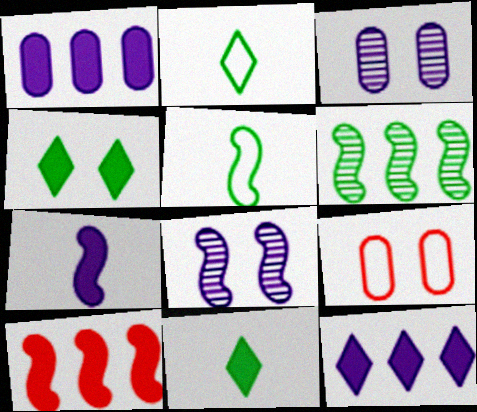[[2, 3, 10], 
[4, 8, 9], 
[5, 8, 10]]